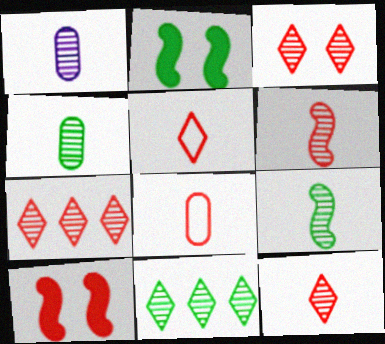[[1, 9, 12], 
[3, 7, 12], 
[7, 8, 10]]